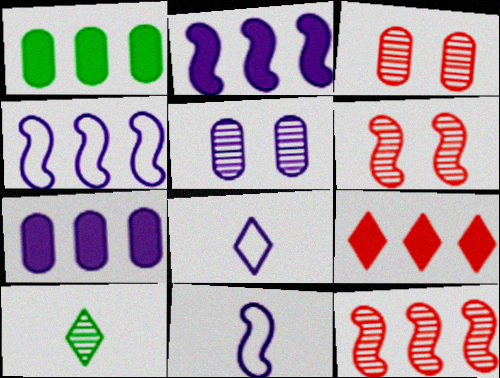[[1, 2, 9], 
[1, 6, 8], 
[2, 5, 8], 
[5, 10, 12]]